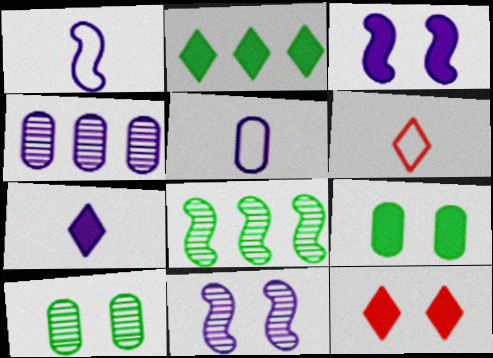[[2, 7, 12], 
[3, 9, 12], 
[5, 8, 12]]